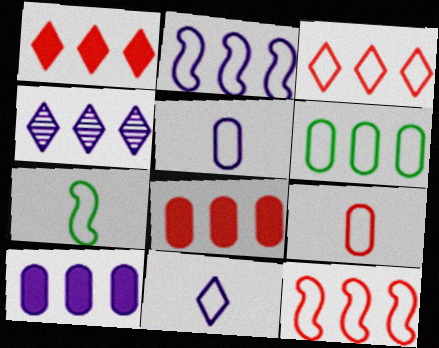[[2, 3, 6], 
[2, 4, 10], 
[7, 9, 11]]